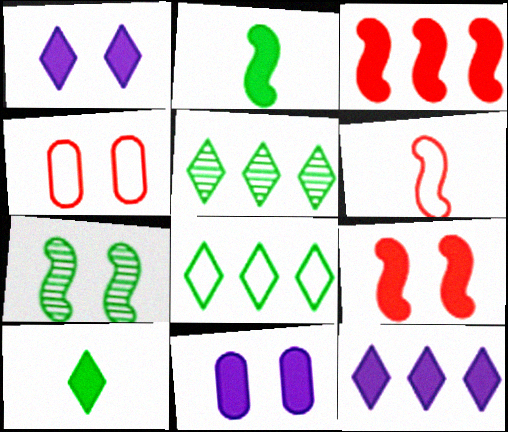[[1, 4, 7], 
[3, 10, 11], 
[5, 6, 11]]